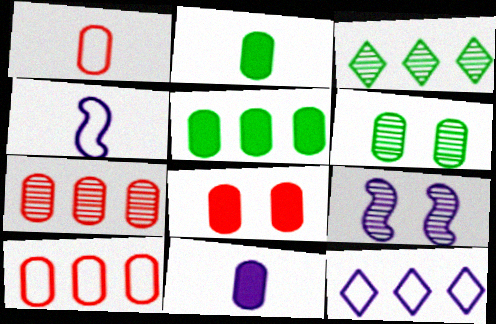[[1, 7, 8], 
[3, 4, 8], 
[5, 8, 11], 
[6, 10, 11], 
[9, 11, 12]]